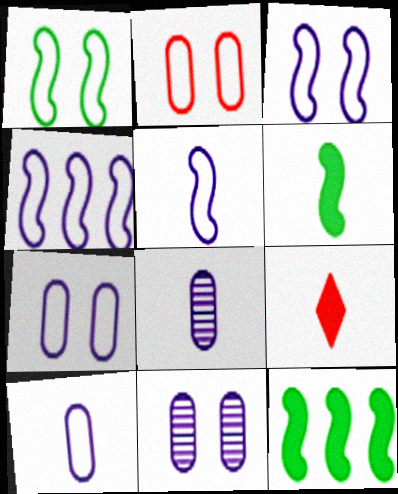[[3, 4, 5]]